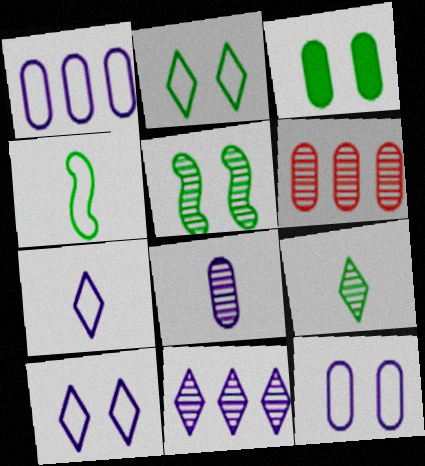[[2, 3, 5]]